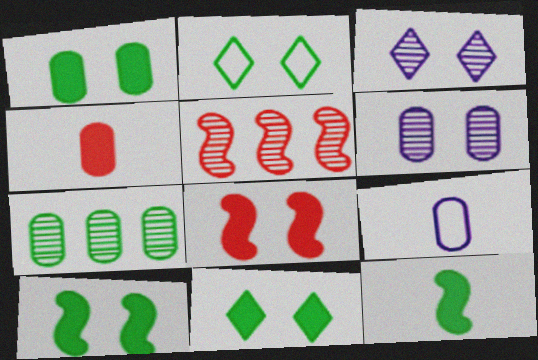[[1, 10, 11], 
[2, 6, 8], 
[2, 7, 12], 
[5, 9, 11]]